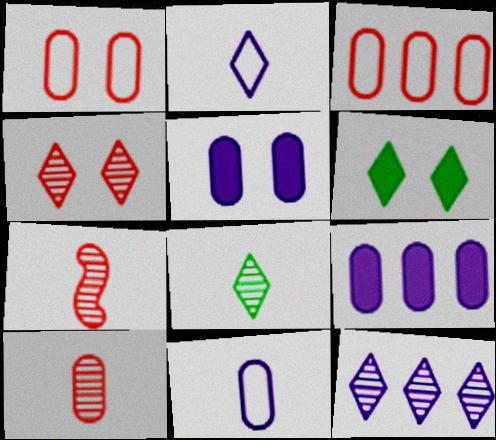[[4, 8, 12]]